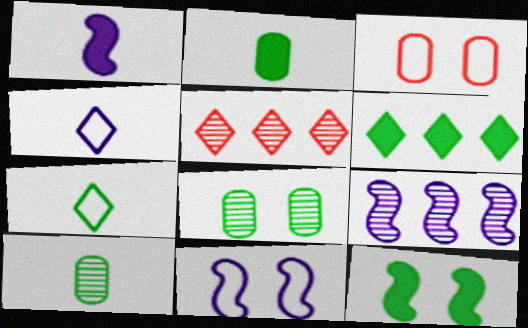[[1, 9, 11], 
[2, 5, 11], 
[2, 6, 12]]